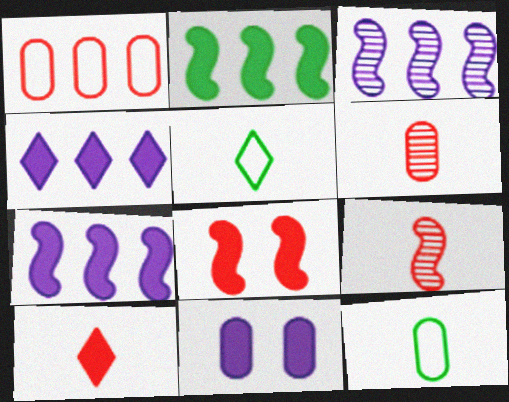[[2, 10, 11]]